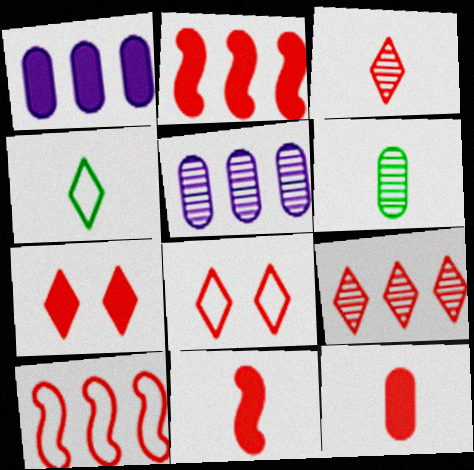[[2, 7, 12]]